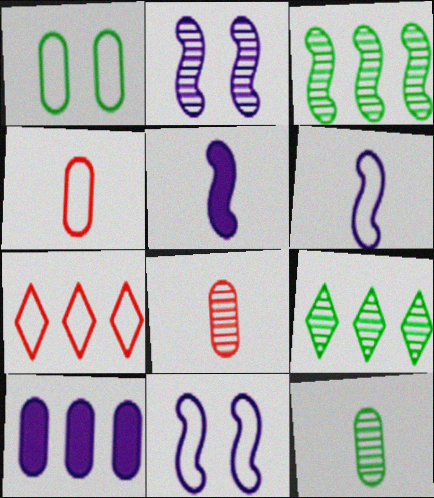[[1, 6, 7], 
[1, 8, 10], 
[2, 8, 9], 
[3, 7, 10]]